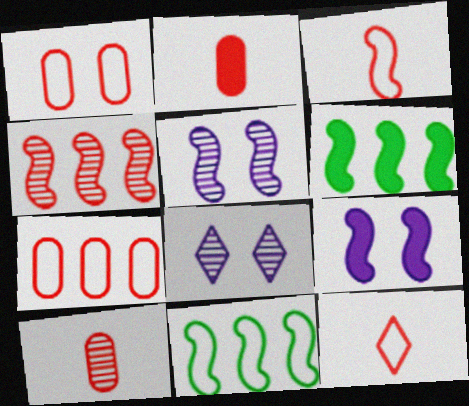[[2, 8, 11], 
[3, 5, 6]]